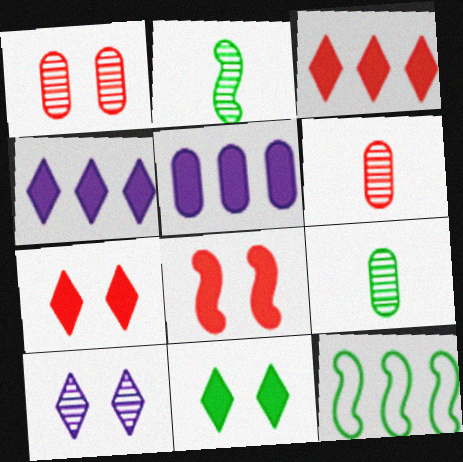[[9, 11, 12]]